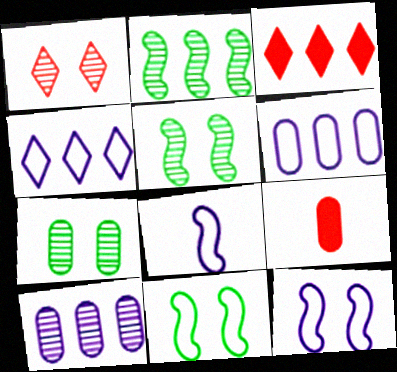[[2, 3, 6], 
[3, 7, 8], 
[4, 5, 9], 
[6, 7, 9]]